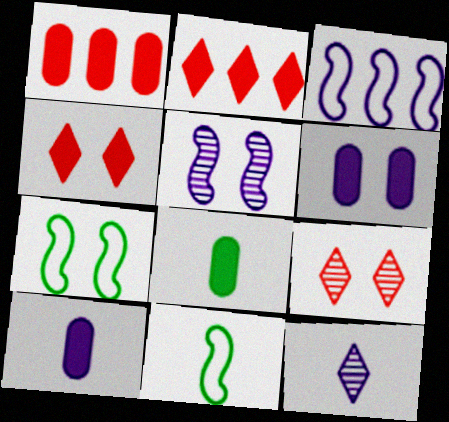[[1, 6, 8], 
[1, 7, 12], 
[3, 6, 12], 
[3, 8, 9], 
[6, 7, 9]]